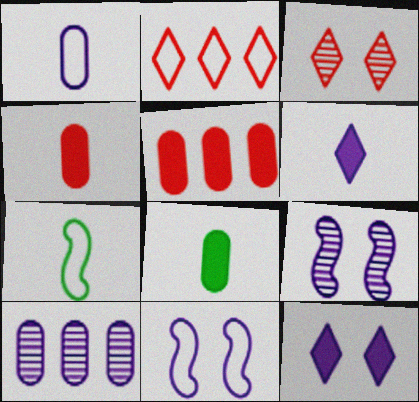[[2, 8, 9], 
[6, 10, 11]]